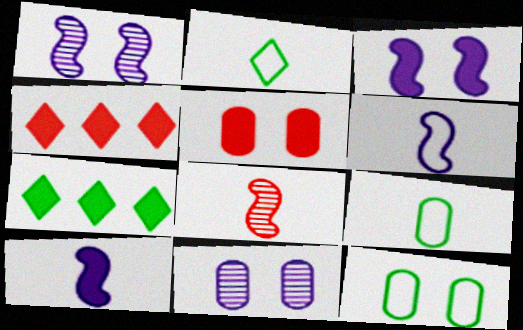[[1, 4, 9], 
[5, 7, 10], 
[5, 11, 12]]